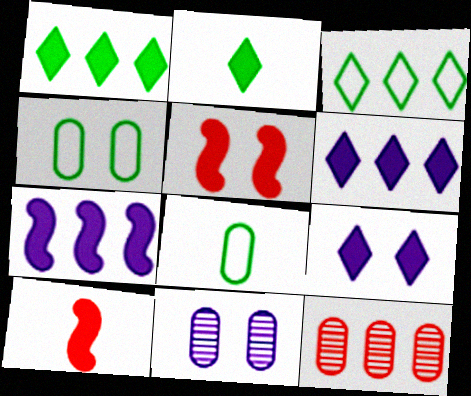[[3, 7, 12], 
[3, 10, 11]]